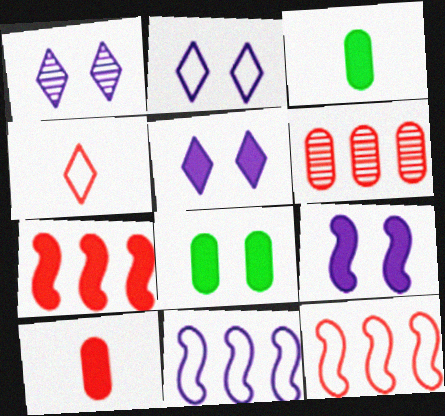[[1, 2, 5], 
[1, 3, 12], 
[3, 5, 7]]